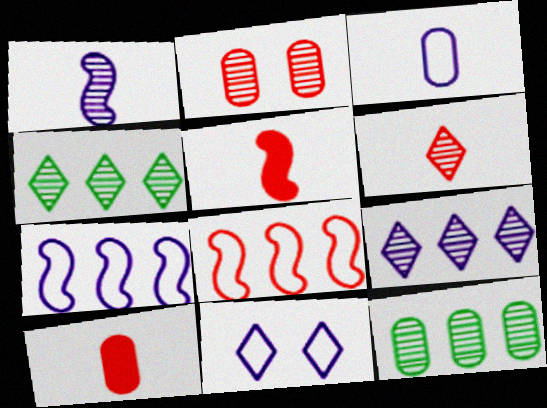[[1, 2, 4], 
[3, 7, 11], 
[5, 11, 12]]